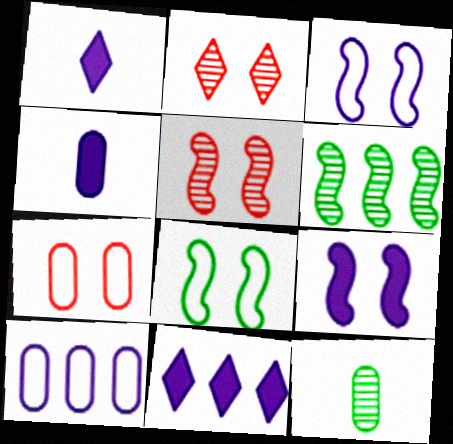[[1, 6, 7], 
[4, 9, 11], 
[5, 8, 9]]